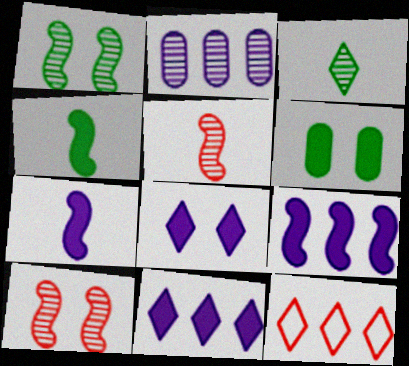[[2, 3, 10], 
[3, 8, 12]]